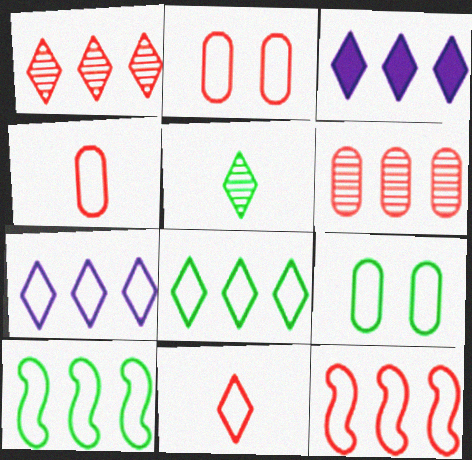[[1, 3, 8], 
[2, 11, 12], 
[3, 6, 10]]